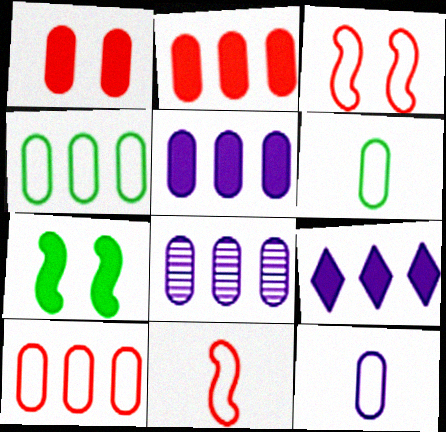[[1, 6, 8], 
[2, 4, 8]]